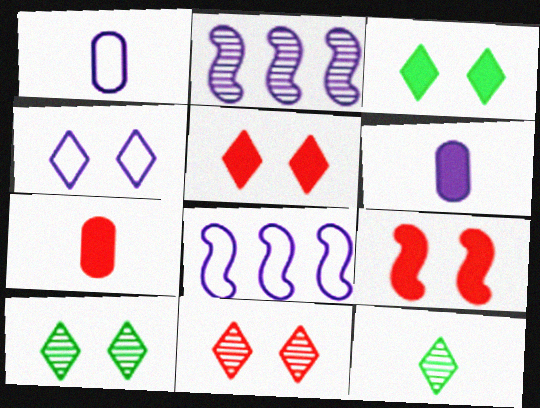[[1, 4, 8], 
[2, 4, 6], 
[3, 4, 11], 
[4, 5, 10], 
[7, 8, 10]]